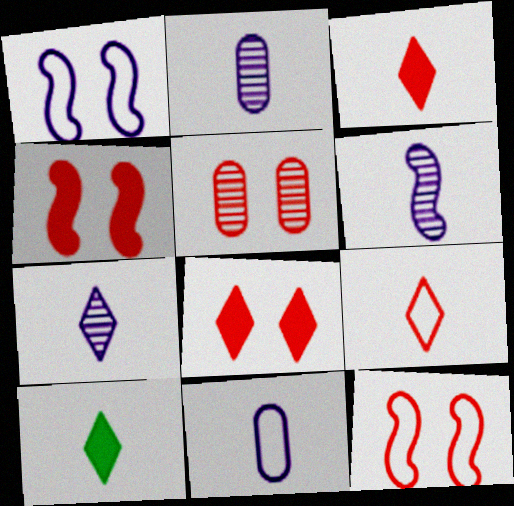[[2, 6, 7], 
[5, 8, 12], 
[7, 9, 10]]